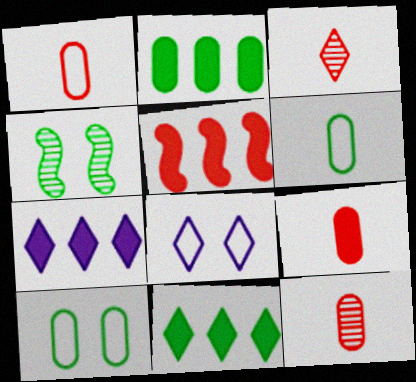[[1, 4, 7], 
[1, 9, 12], 
[2, 5, 7], 
[3, 8, 11], 
[4, 6, 11]]